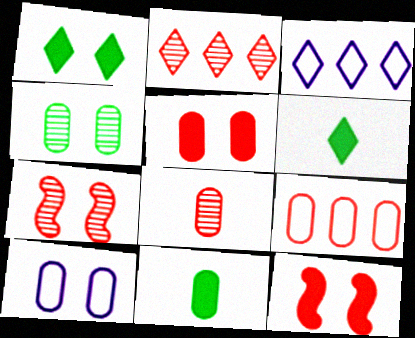[[1, 7, 10], 
[2, 7, 8], 
[3, 7, 11], 
[4, 5, 10], 
[5, 8, 9]]